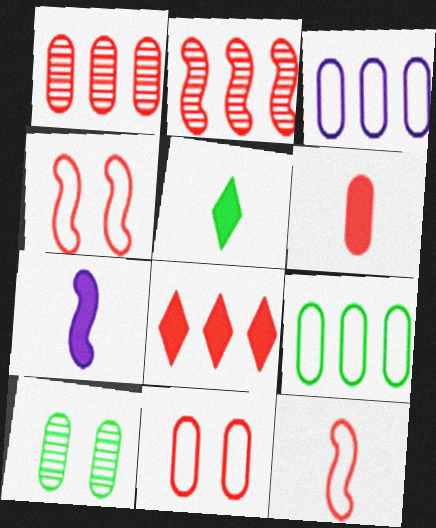[[1, 6, 11], 
[3, 6, 10], 
[5, 6, 7]]